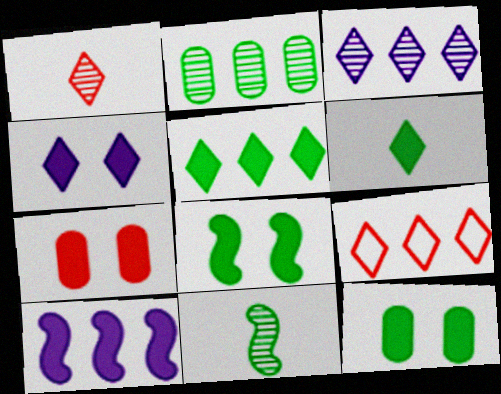[[2, 9, 10], 
[3, 5, 9], 
[4, 7, 8], 
[6, 7, 10]]